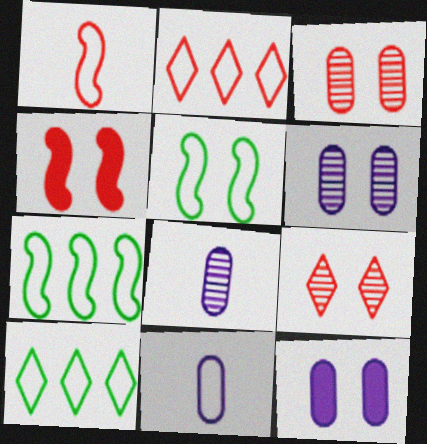[[2, 5, 11], 
[4, 8, 10], 
[5, 9, 12]]